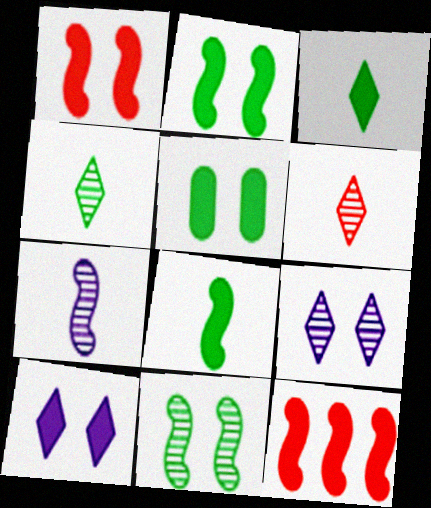[[1, 5, 10]]